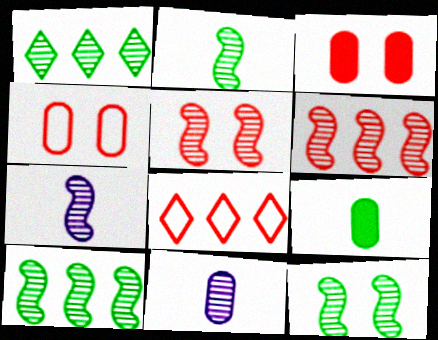[[1, 5, 11], 
[2, 10, 12], 
[5, 7, 10], 
[6, 7, 12]]